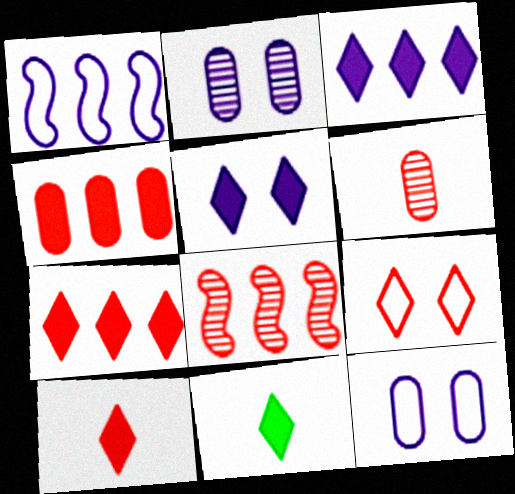[[5, 7, 11], 
[8, 11, 12]]